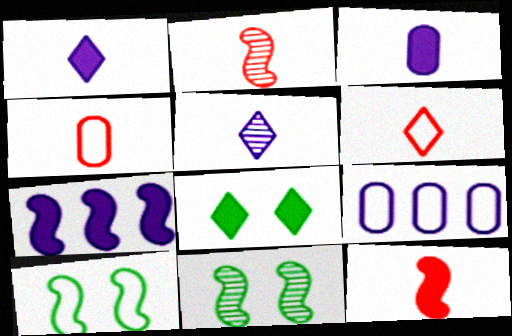[[2, 7, 10], 
[2, 8, 9], 
[6, 9, 10]]